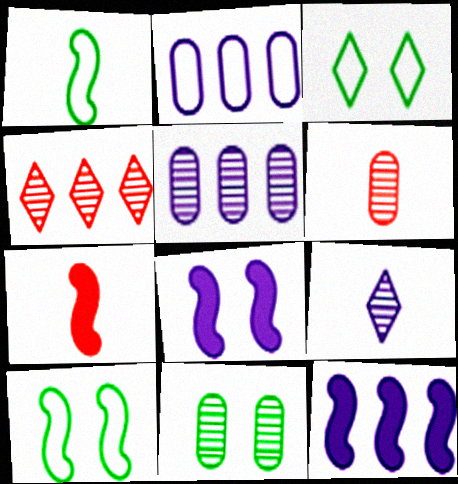[[2, 8, 9], 
[3, 5, 7], 
[3, 6, 12], 
[5, 6, 11]]